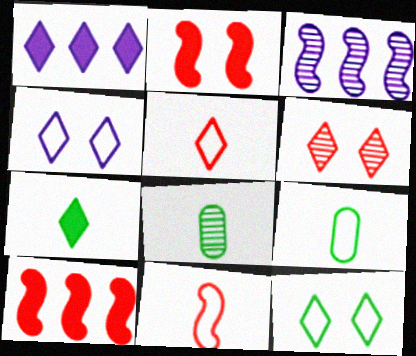[[3, 6, 8], 
[4, 8, 10]]